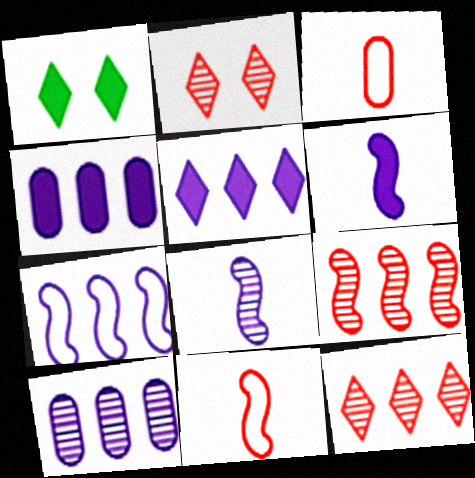[[1, 10, 11], 
[5, 7, 10]]